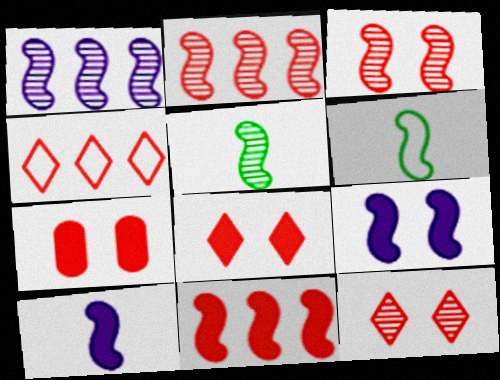[[1, 3, 5], 
[2, 6, 9]]